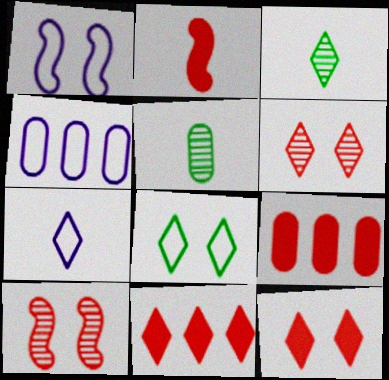[[1, 3, 9], 
[1, 4, 7], 
[1, 5, 11], 
[2, 5, 7], 
[2, 9, 12]]